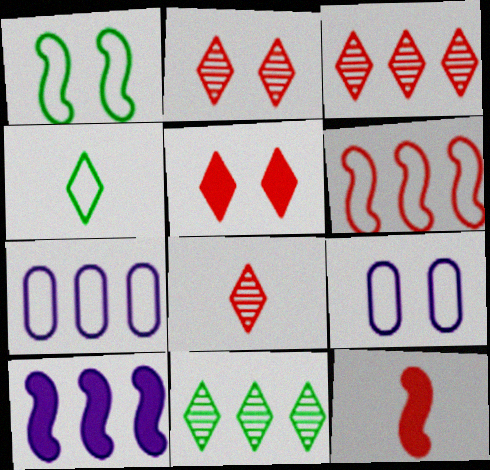[[2, 3, 8], 
[4, 6, 9], 
[9, 11, 12]]